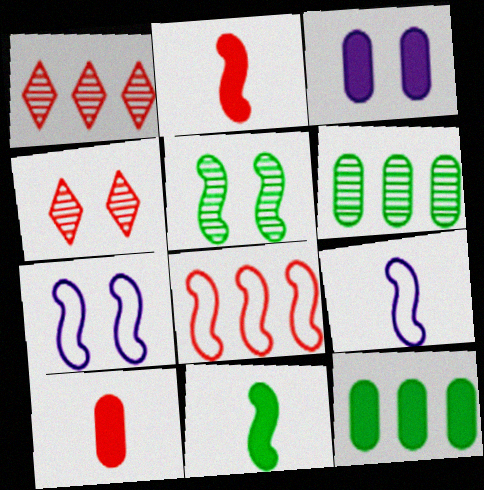[[3, 10, 12], 
[4, 8, 10], 
[4, 9, 12]]